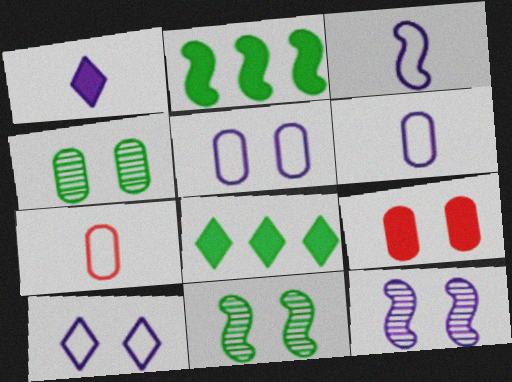[[1, 2, 9], 
[4, 5, 9], 
[7, 8, 12], 
[9, 10, 11]]